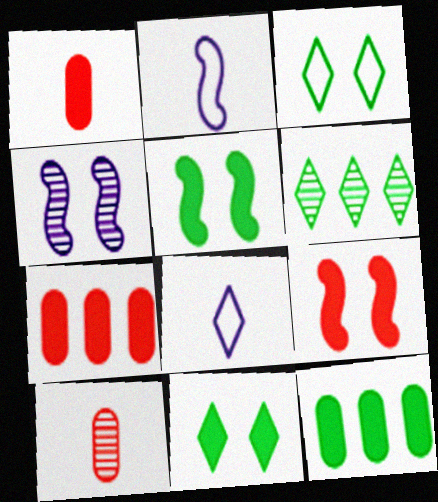[[4, 6, 10]]